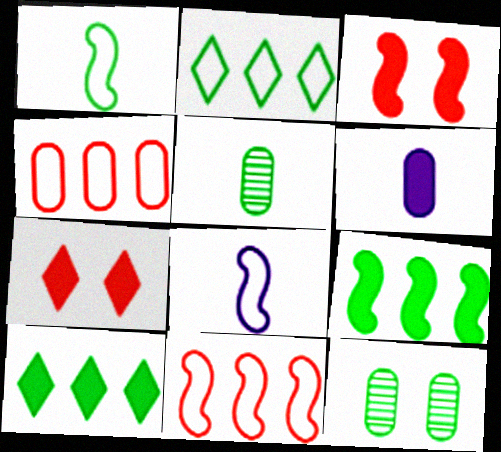[[1, 10, 12], 
[3, 6, 10], 
[4, 6, 12], 
[6, 7, 9]]